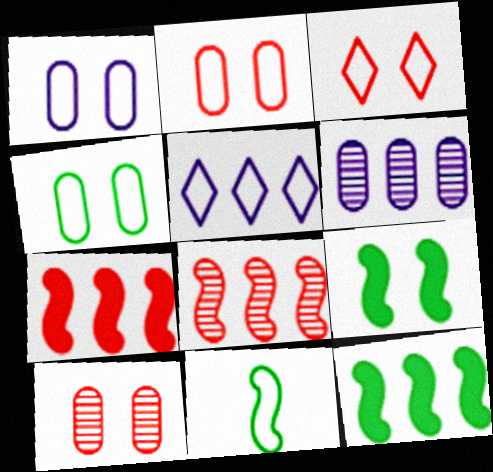[[1, 2, 4], 
[2, 5, 11]]